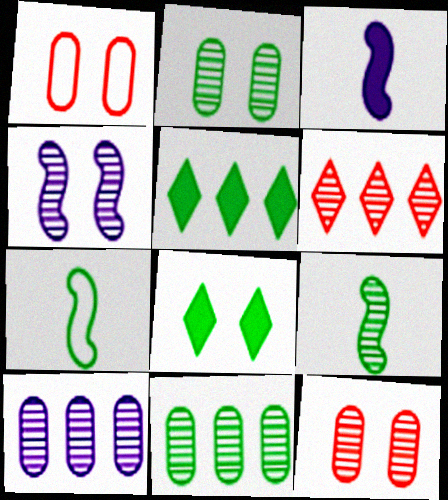[[1, 4, 8], 
[2, 5, 7], 
[7, 8, 11]]